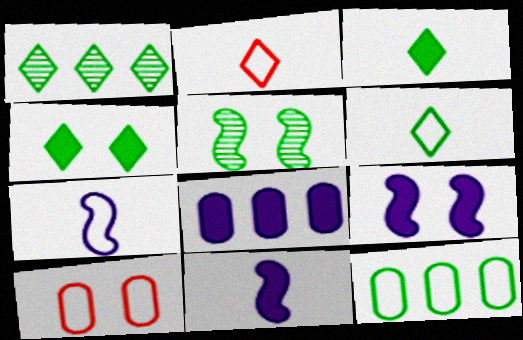[[1, 4, 6], 
[1, 10, 11], 
[2, 5, 8], 
[3, 5, 12]]